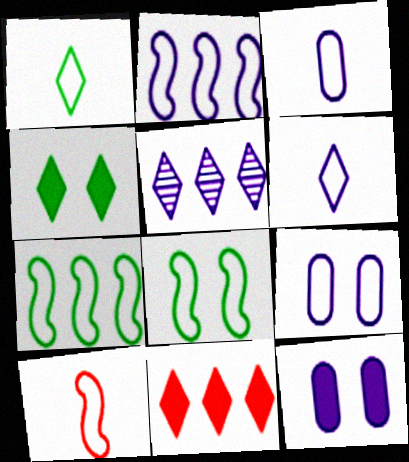[[1, 3, 10], 
[2, 6, 9], 
[2, 8, 10]]